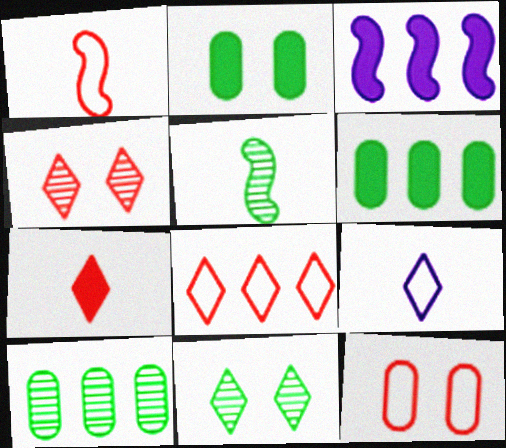[[1, 8, 12], 
[2, 3, 7], 
[3, 8, 10], 
[4, 7, 8], 
[5, 10, 11]]